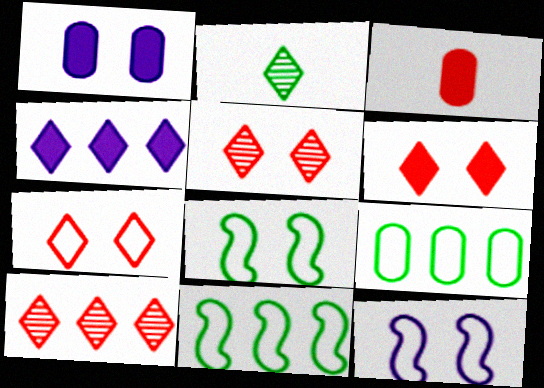[[1, 5, 8], 
[2, 4, 7], 
[5, 6, 7]]